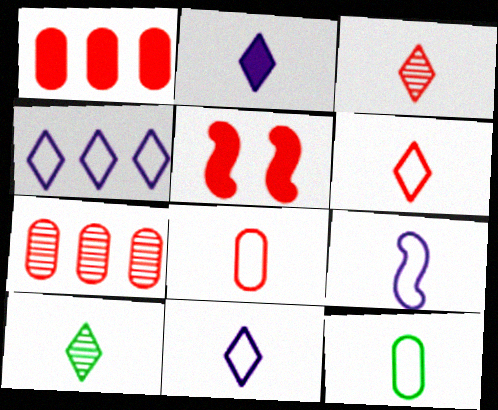[[2, 6, 10], 
[5, 6, 7], 
[6, 9, 12]]